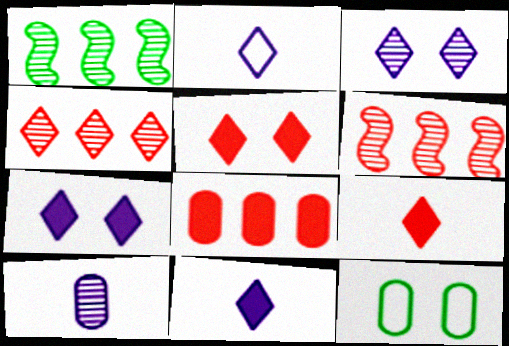[[6, 11, 12], 
[8, 10, 12]]